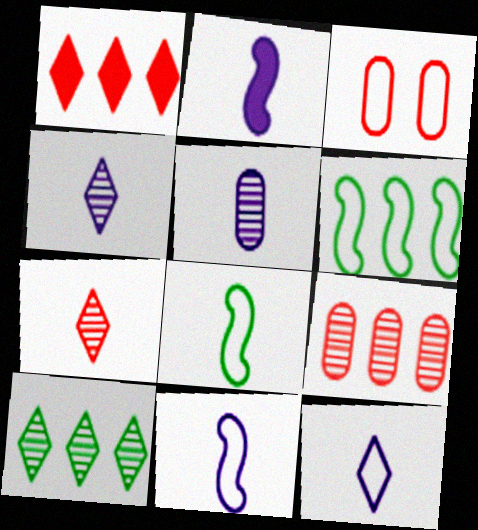[[2, 3, 10], 
[2, 5, 12], 
[3, 6, 12]]